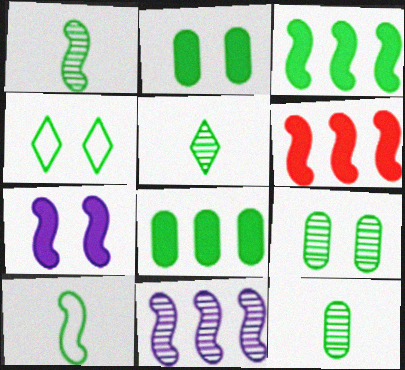[[1, 4, 8], 
[1, 5, 12], 
[3, 4, 12]]